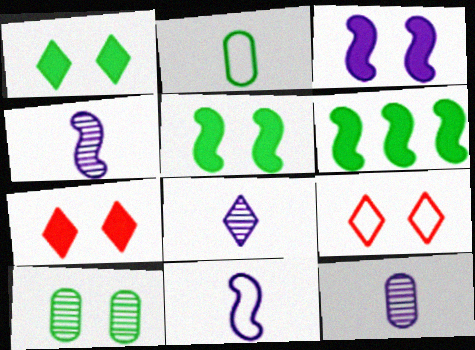[[3, 9, 10], 
[4, 8, 12], 
[6, 9, 12]]